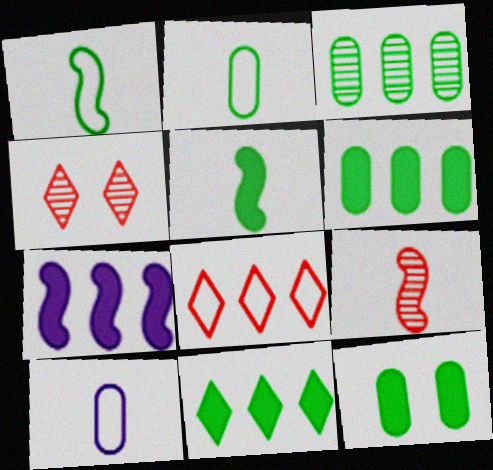[[2, 3, 12], 
[2, 4, 7], 
[3, 7, 8], 
[5, 11, 12]]